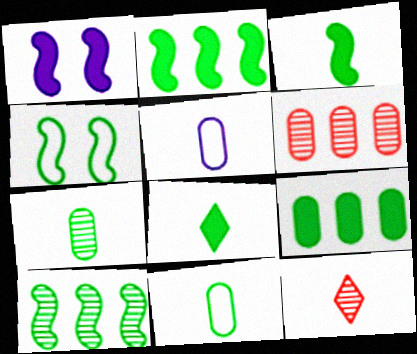[[3, 4, 10], 
[3, 5, 12]]